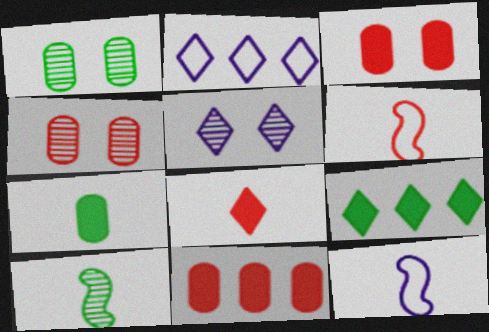[[2, 3, 10], 
[4, 9, 12]]